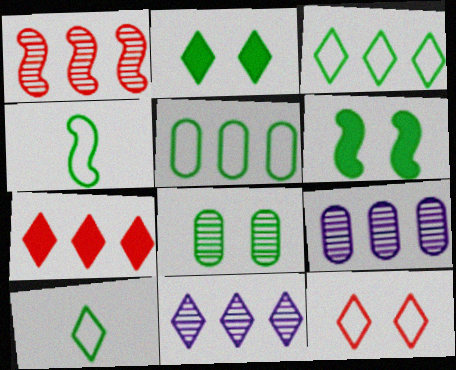[[3, 7, 11]]